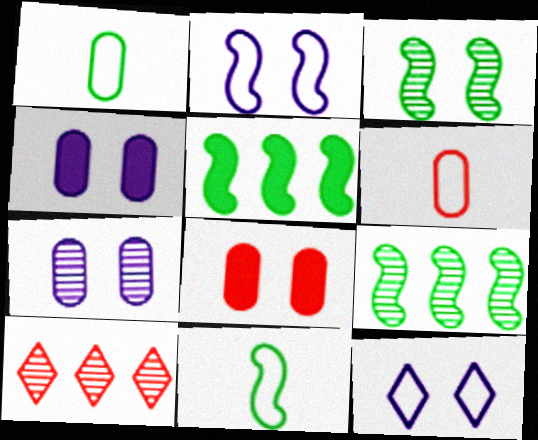[[3, 5, 11], 
[3, 8, 12], 
[4, 10, 11]]